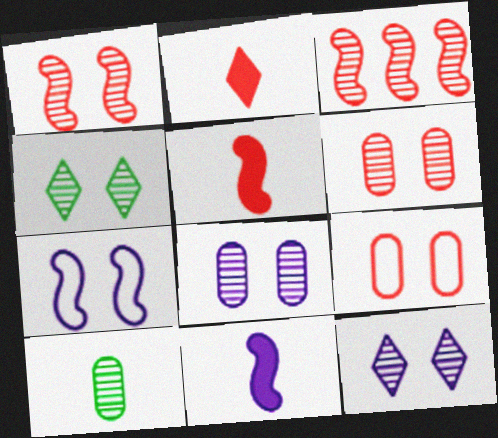[[1, 4, 8], 
[2, 3, 9], 
[3, 10, 12]]